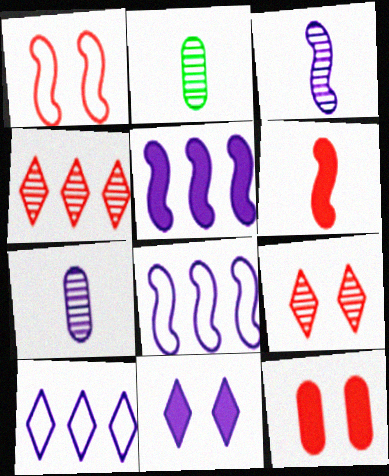[[1, 9, 12], 
[7, 8, 11]]